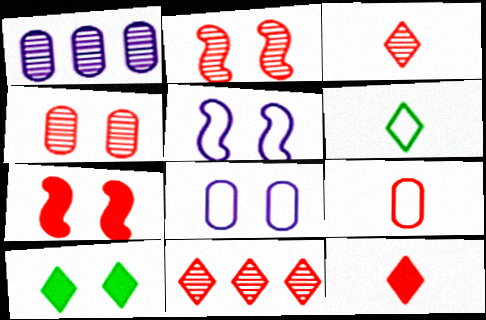[[1, 6, 7], 
[2, 8, 10], 
[4, 5, 10], 
[7, 9, 11]]